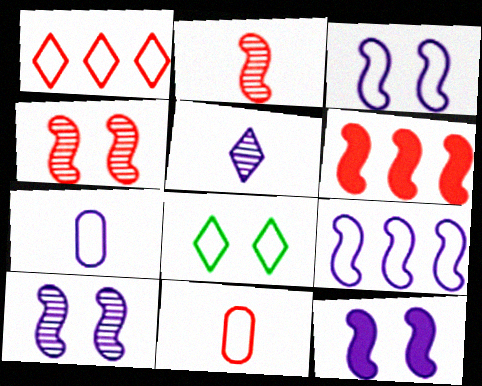[[3, 10, 12], 
[8, 9, 11]]